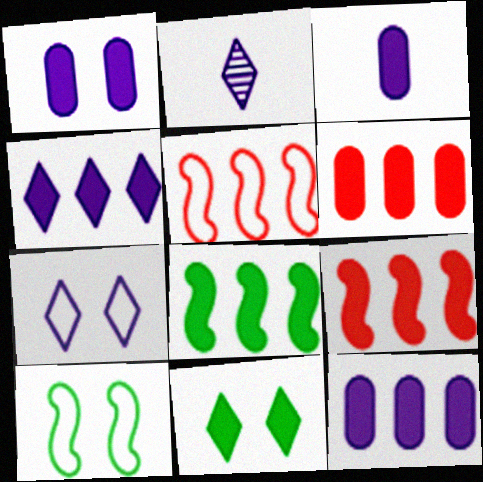[[1, 3, 12], 
[2, 4, 7], 
[2, 6, 10], 
[3, 9, 11], 
[4, 6, 8]]